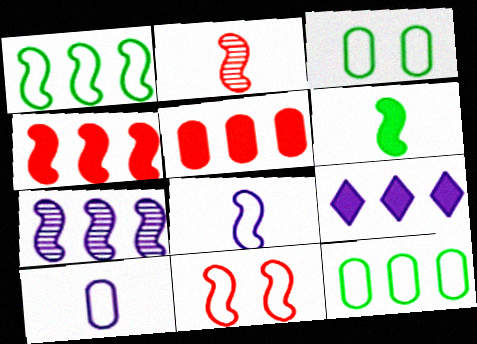[[1, 4, 7], 
[1, 8, 11], 
[2, 3, 9], 
[2, 4, 11], 
[2, 6, 8], 
[6, 7, 11]]